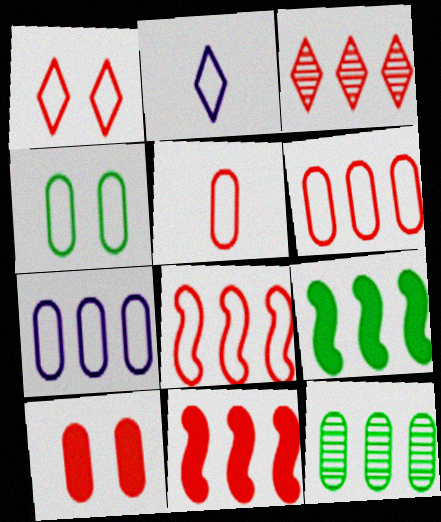[[1, 5, 8], 
[2, 4, 8], 
[3, 6, 11], 
[3, 7, 9], 
[4, 5, 7]]